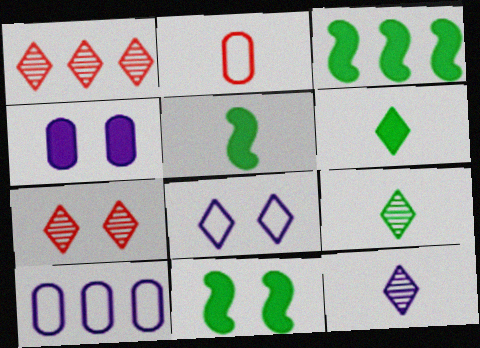[[1, 3, 10], 
[1, 6, 8], 
[2, 5, 12], 
[3, 5, 11], 
[5, 7, 10]]